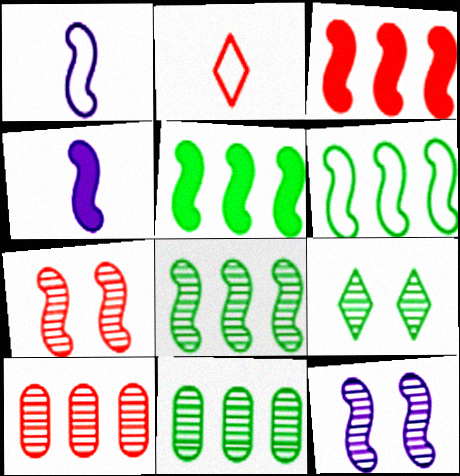[[1, 5, 7], 
[4, 6, 7], 
[5, 6, 8]]